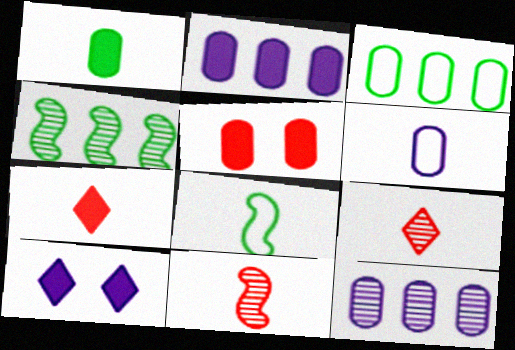[[1, 2, 5], 
[3, 10, 11]]